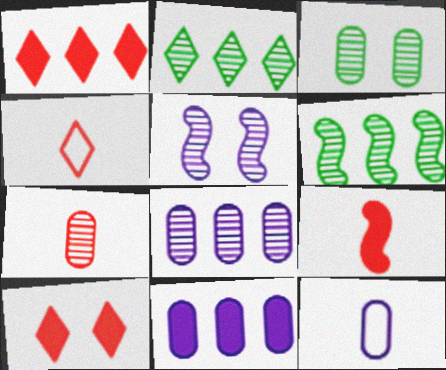[[2, 5, 7], 
[3, 7, 8], 
[4, 7, 9], 
[6, 10, 12]]